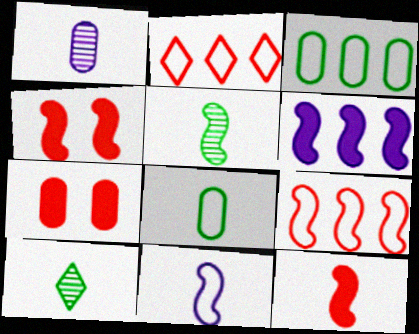[[1, 3, 7], 
[5, 11, 12]]